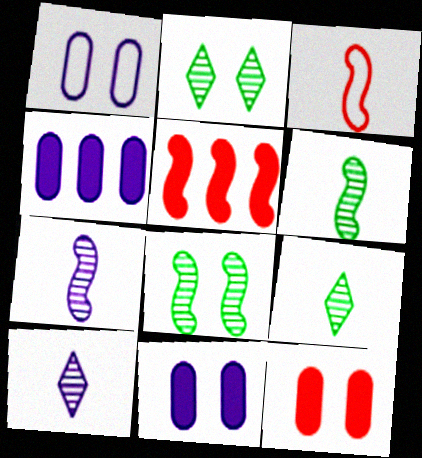[[1, 5, 9], 
[2, 3, 4]]